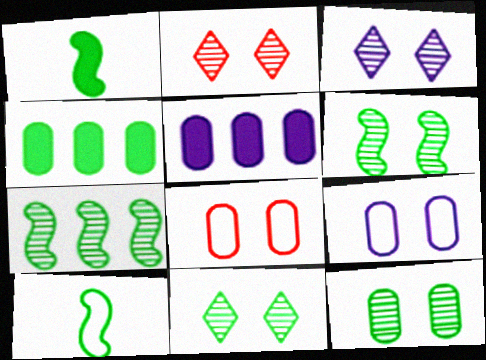[[2, 3, 11], 
[2, 5, 10], 
[4, 10, 11], 
[6, 11, 12]]